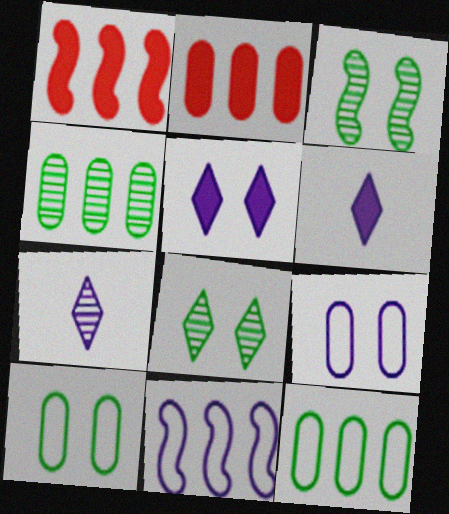[[1, 7, 10]]